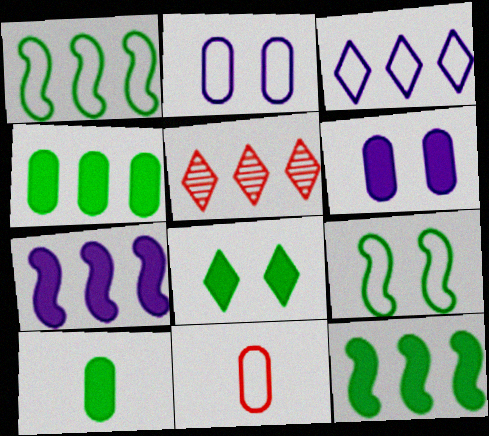[[3, 9, 11], 
[8, 10, 12]]